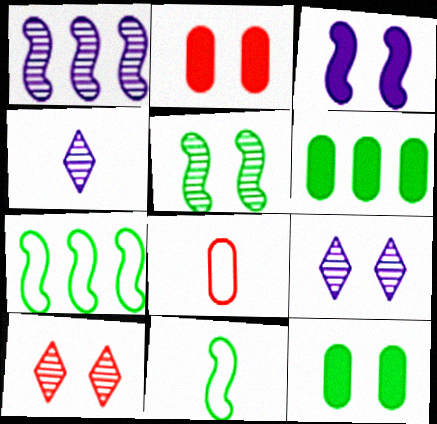[[2, 4, 7]]